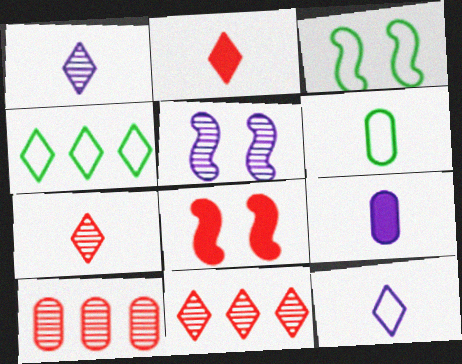[[3, 4, 6], 
[3, 5, 8], 
[3, 9, 11]]